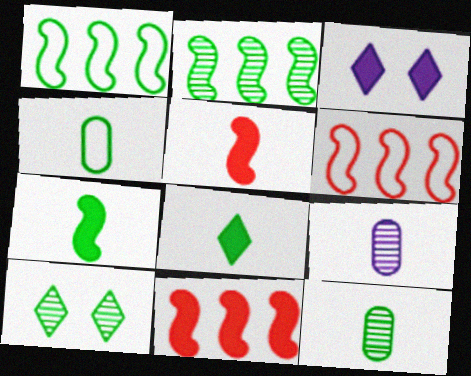[[2, 10, 12], 
[3, 6, 12]]